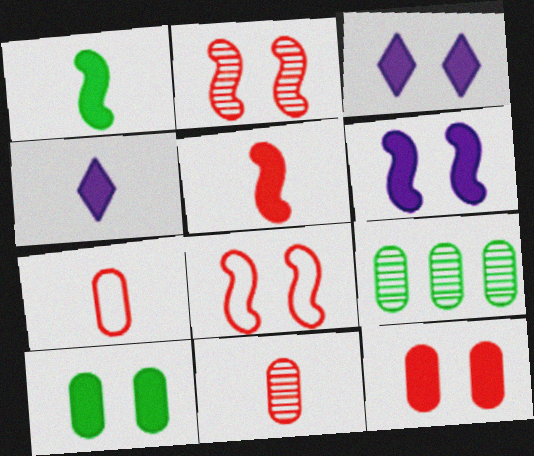[[4, 8, 9]]